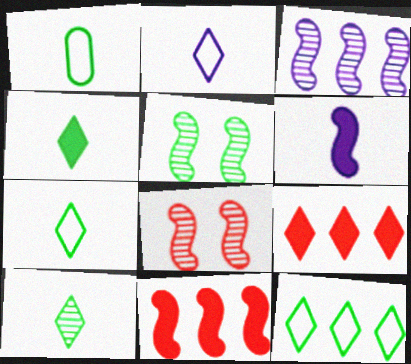[[4, 7, 10]]